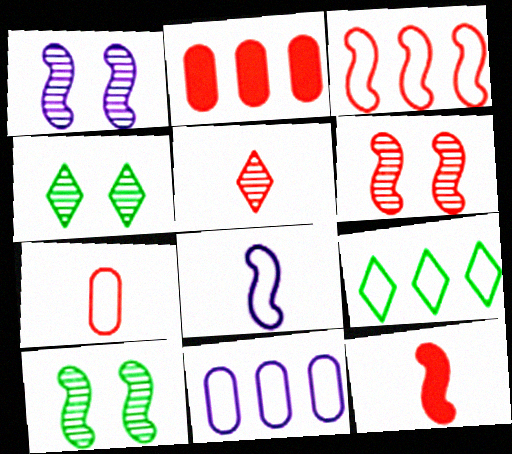[[1, 6, 10], 
[2, 4, 8], 
[3, 6, 12], 
[3, 9, 11], 
[4, 11, 12], 
[5, 7, 12]]